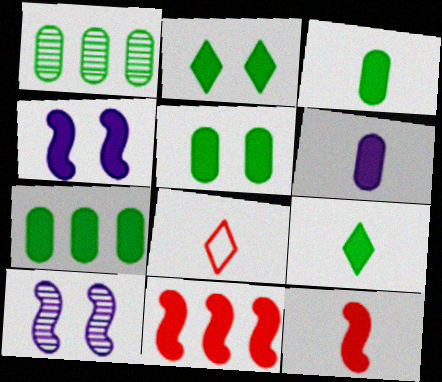[[1, 4, 8], 
[2, 6, 11], 
[3, 5, 7], 
[6, 9, 12], 
[7, 8, 10]]